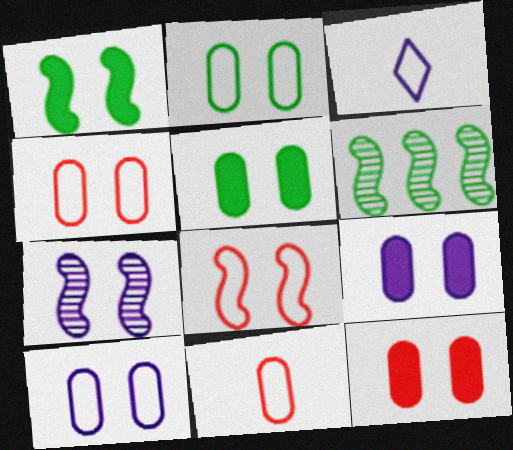[[1, 7, 8], 
[2, 4, 10], 
[3, 6, 12], 
[5, 9, 12]]